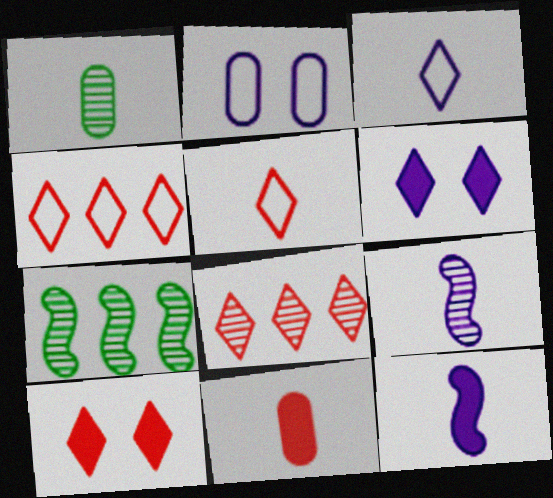[[1, 5, 12], 
[5, 8, 10]]